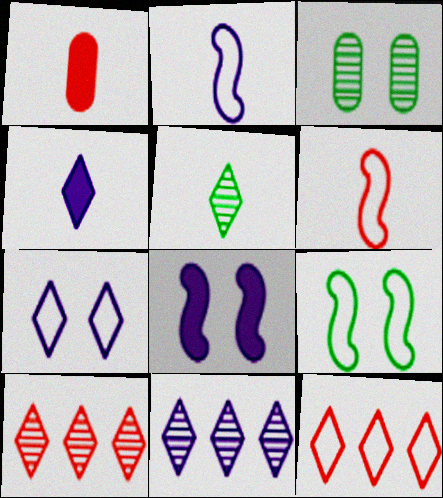[[1, 2, 5], 
[1, 9, 11], 
[4, 7, 11]]